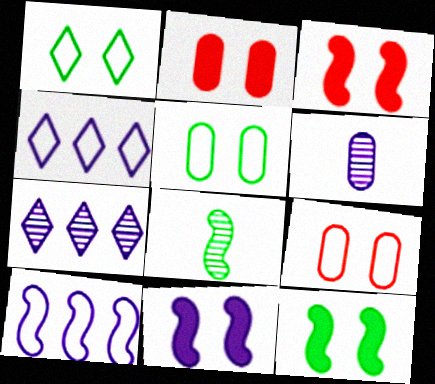[[2, 4, 8], 
[3, 8, 10], 
[3, 11, 12], 
[4, 6, 11]]